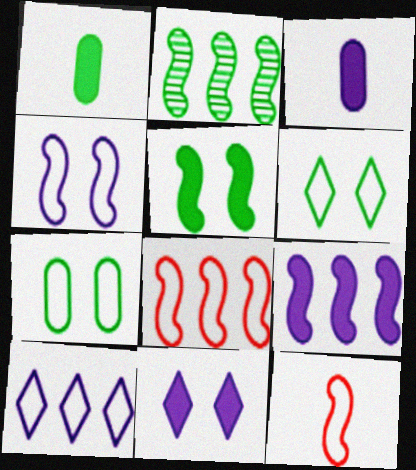[[1, 2, 6], 
[2, 8, 9], 
[3, 9, 11], 
[7, 10, 12]]